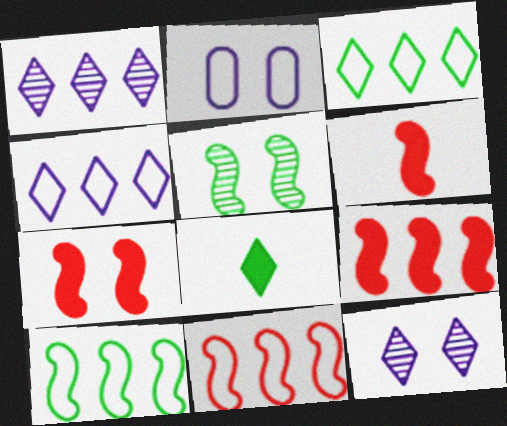[[6, 7, 9]]